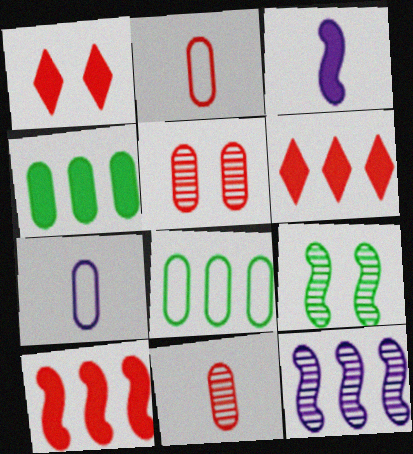[[1, 3, 4], 
[4, 5, 7], 
[6, 7, 9], 
[6, 8, 12]]